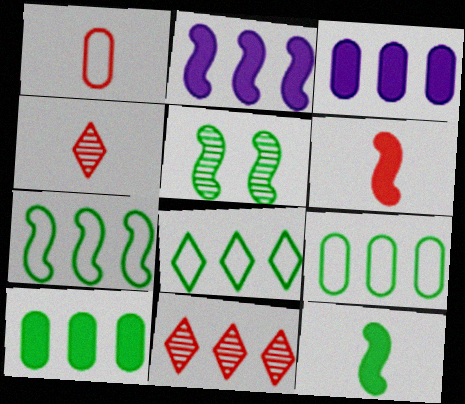[[1, 4, 6], 
[2, 9, 11], 
[3, 7, 11], 
[5, 7, 12], 
[7, 8, 9]]